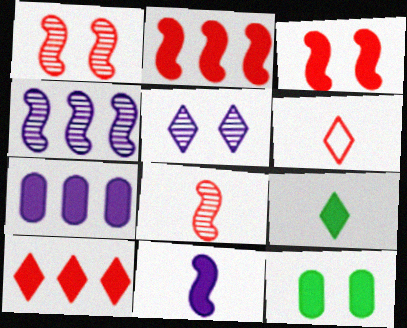[[3, 7, 9], 
[4, 6, 12], 
[10, 11, 12]]